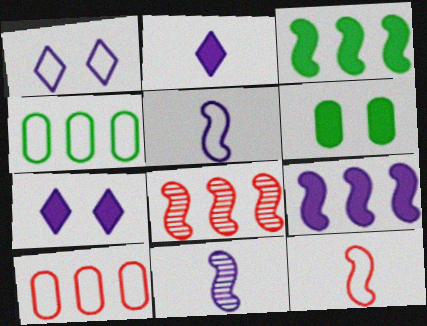[[1, 4, 12]]